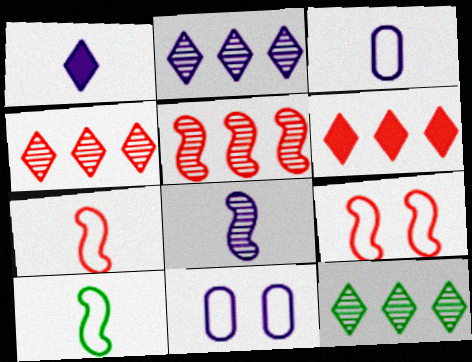[[1, 3, 8], 
[2, 4, 12]]